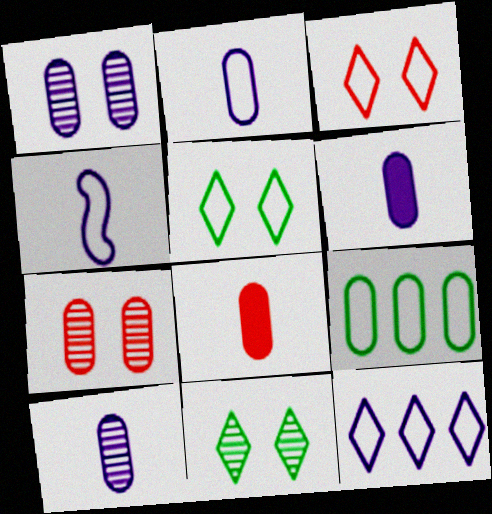[[1, 8, 9], 
[2, 6, 10], 
[3, 4, 9], 
[6, 7, 9]]